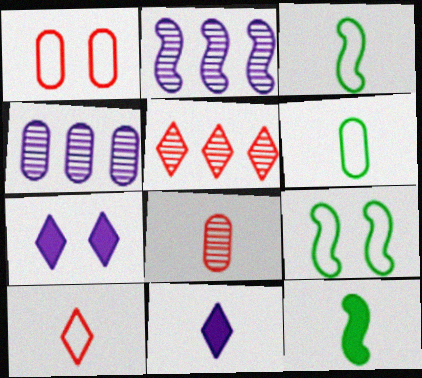[[3, 8, 11]]